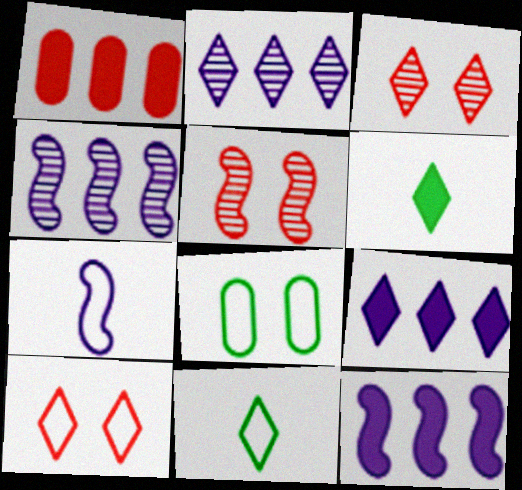[[2, 6, 10], 
[3, 9, 11]]